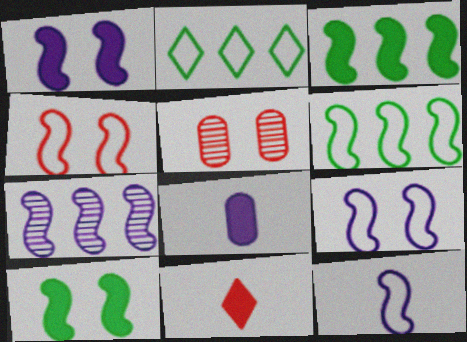[[1, 7, 12], 
[4, 6, 12]]